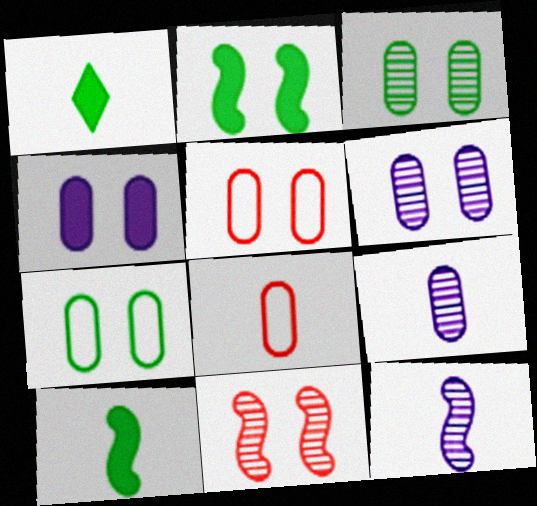[[1, 8, 12], 
[3, 4, 5]]